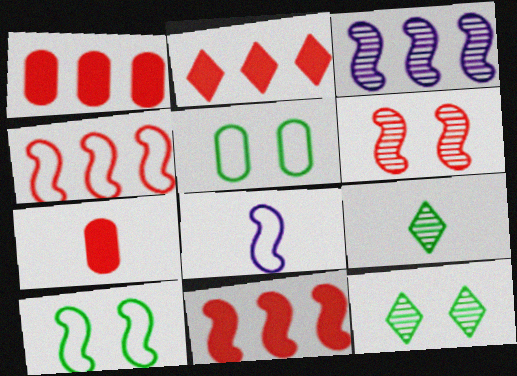[[1, 2, 11], 
[1, 8, 12], 
[4, 8, 10], 
[7, 8, 9]]